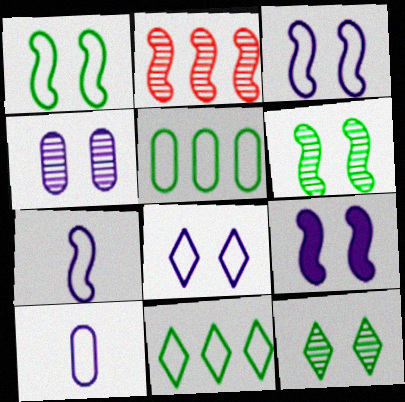[[4, 8, 9]]